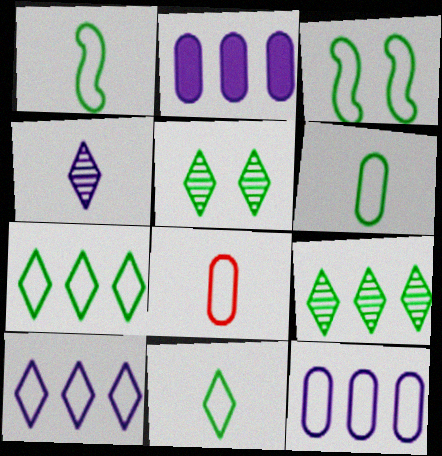[[1, 6, 11], 
[3, 6, 7], 
[3, 8, 10]]